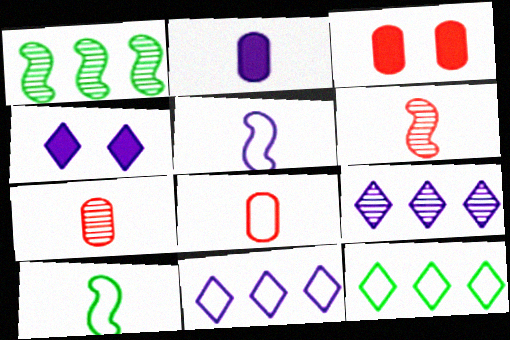[[1, 4, 8], 
[3, 9, 10]]